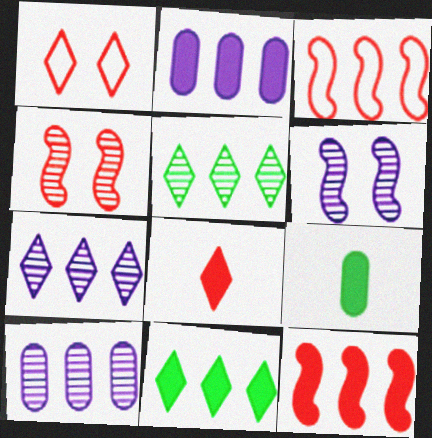[[2, 3, 5], 
[2, 11, 12], 
[3, 10, 11]]